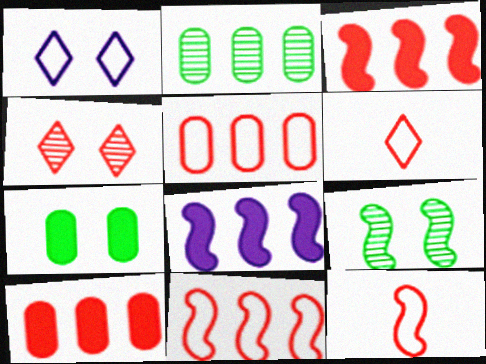[[4, 10, 12], 
[8, 9, 12]]